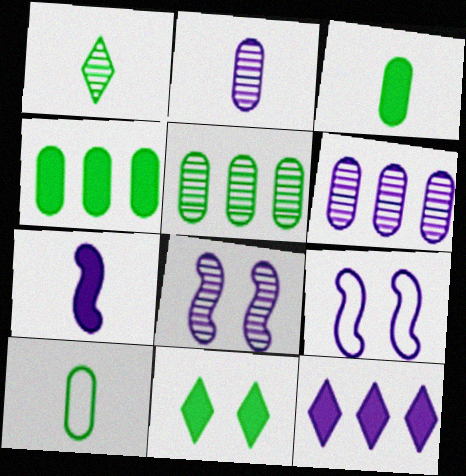[[2, 9, 12]]